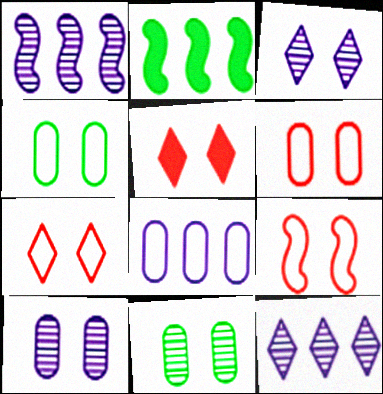[[6, 7, 9]]